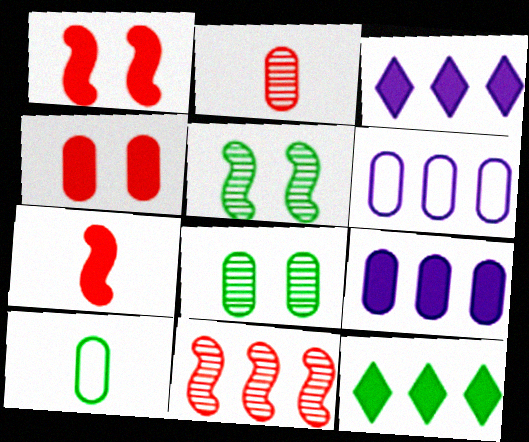[[5, 10, 12], 
[6, 11, 12]]